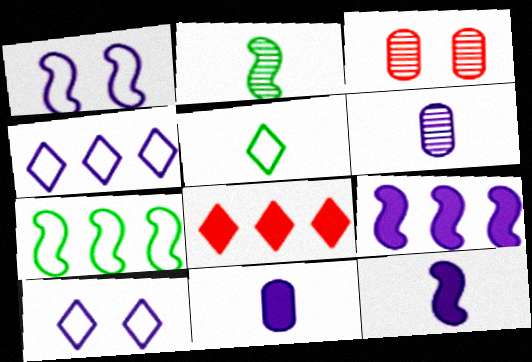[[3, 5, 9], 
[6, 9, 10]]